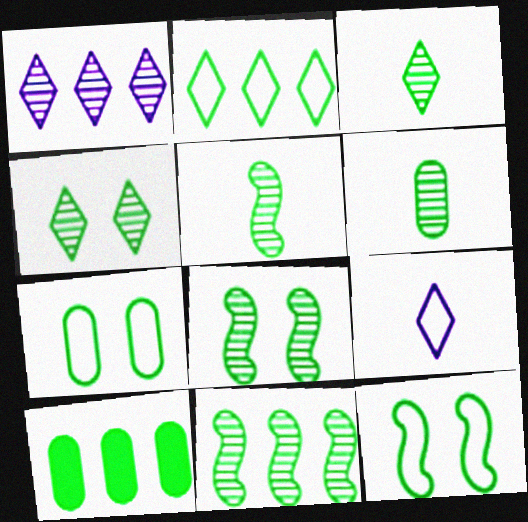[[2, 10, 11], 
[3, 5, 6], 
[3, 10, 12], 
[4, 6, 11], 
[5, 8, 11], 
[6, 7, 10]]